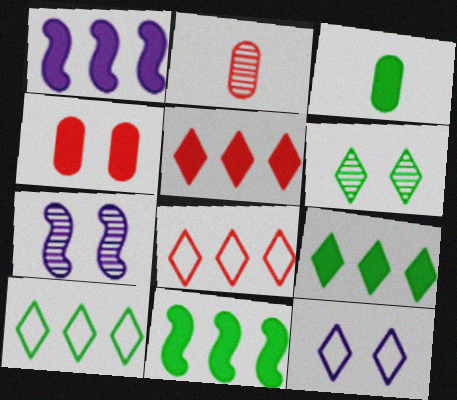[[2, 11, 12], 
[3, 7, 8]]